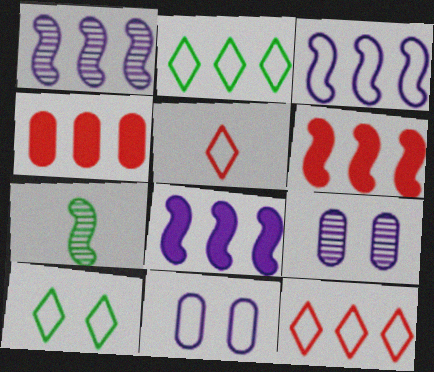[[1, 2, 4], 
[1, 3, 8]]